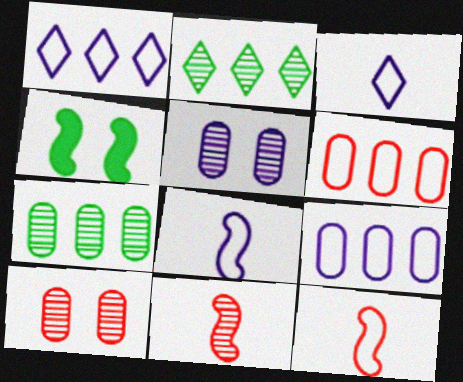[[2, 5, 11]]